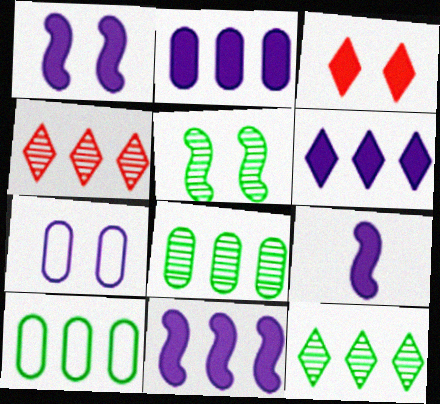[[1, 9, 11], 
[2, 6, 11], 
[3, 5, 7], 
[4, 10, 11]]